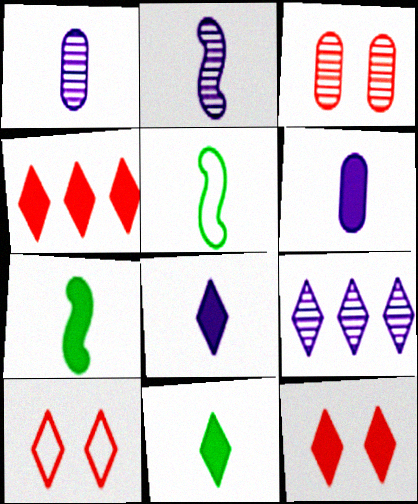[[9, 10, 11]]